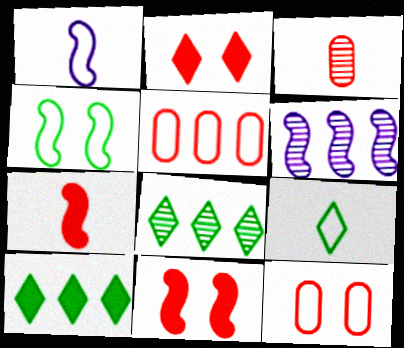[[4, 6, 7], 
[5, 6, 10]]